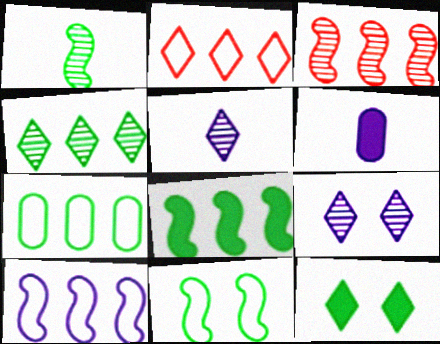[[1, 7, 12], 
[1, 8, 11], 
[2, 5, 12], 
[2, 7, 10], 
[3, 8, 10], 
[4, 7, 8], 
[6, 9, 10]]